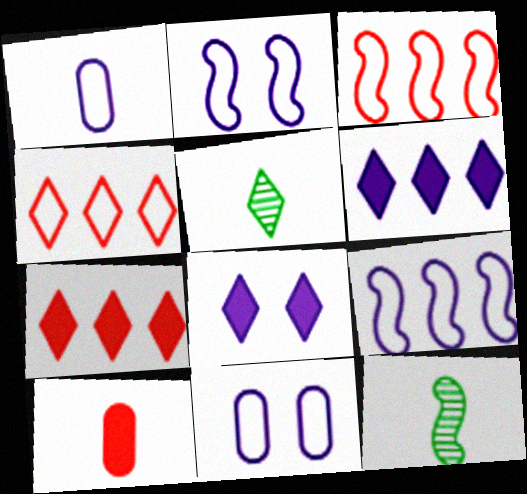[[4, 5, 8], 
[7, 11, 12]]